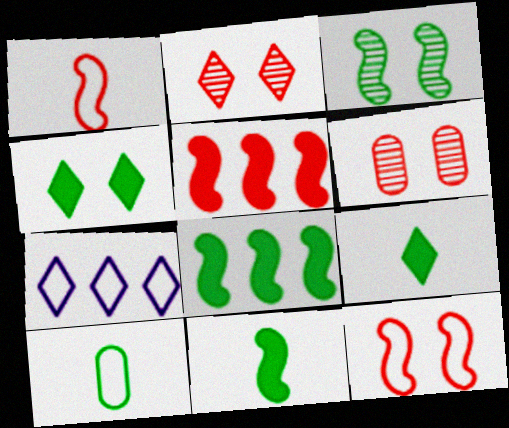[[2, 7, 9], 
[6, 7, 11], 
[7, 10, 12]]